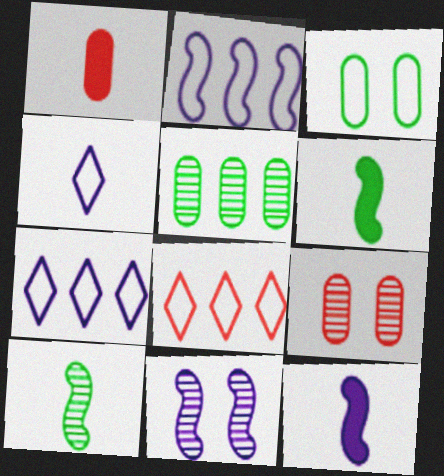[[1, 4, 10], 
[2, 11, 12], 
[6, 7, 9]]